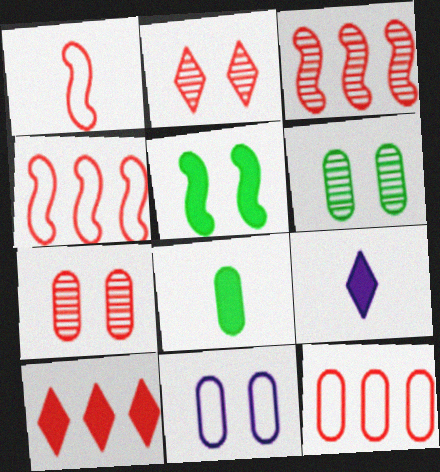[[1, 7, 10], 
[2, 5, 11], 
[3, 10, 12], 
[4, 6, 9]]